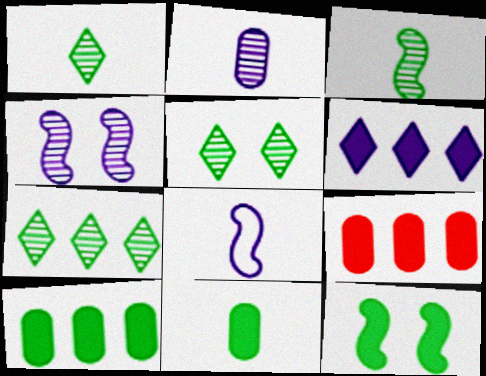[[1, 5, 7], 
[5, 8, 9]]